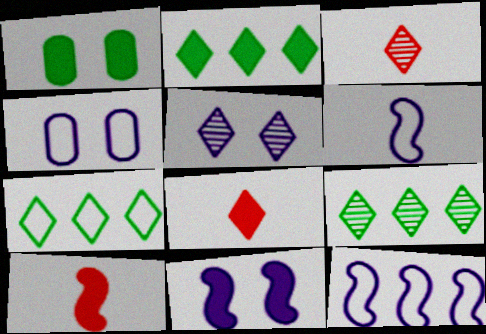[[1, 3, 12], 
[2, 7, 9], 
[3, 5, 9], 
[4, 5, 11], 
[4, 9, 10], 
[5, 7, 8]]